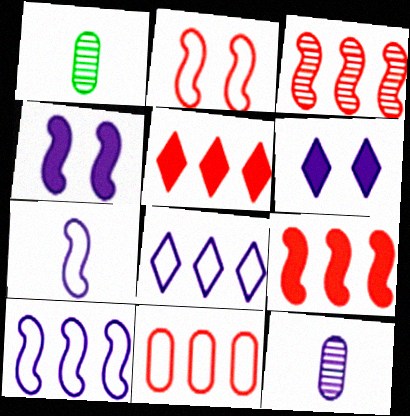[[3, 5, 11], 
[4, 8, 12], 
[6, 10, 12]]